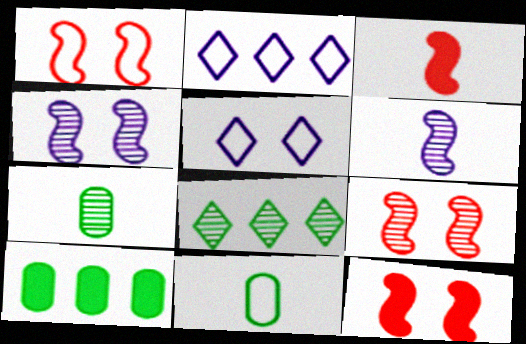[[1, 2, 11], 
[1, 9, 12], 
[2, 7, 12]]